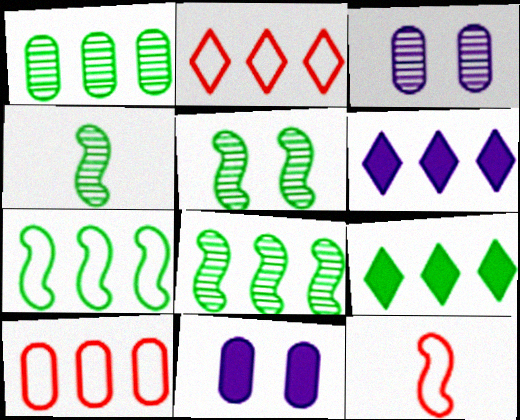[[1, 7, 9], 
[2, 4, 11], 
[3, 9, 12], 
[4, 5, 8], 
[6, 8, 10]]